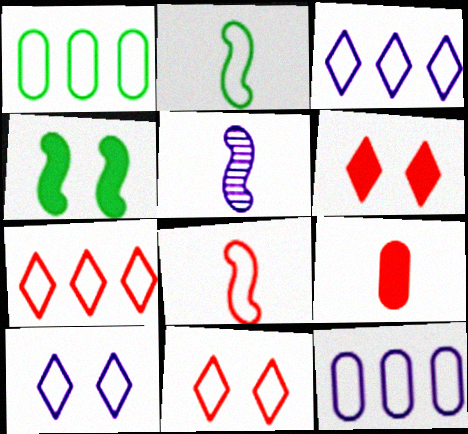[[1, 5, 6], 
[1, 8, 10], 
[2, 11, 12]]